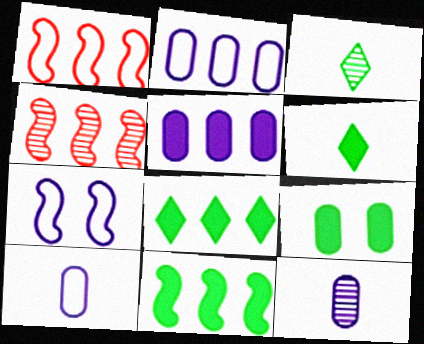[[2, 4, 8], 
[6, 9, 11]]